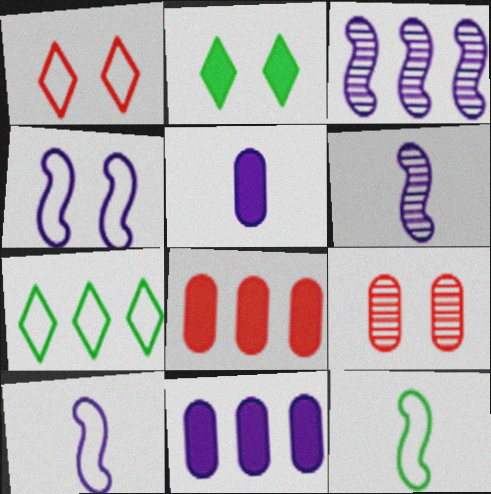[[2, 4, 9], 
[3, 7, 8]]